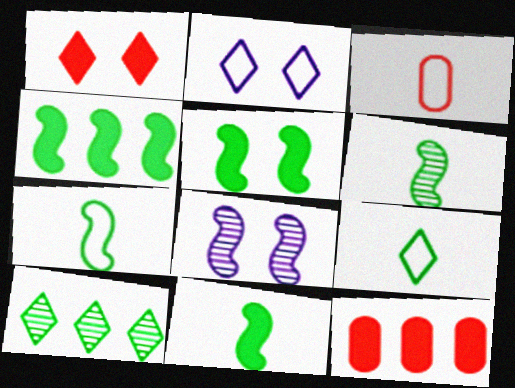[[2, 6, 12], 
[4, 5, 11], 
[6, 7, 11], 
[8, 9, 12]]